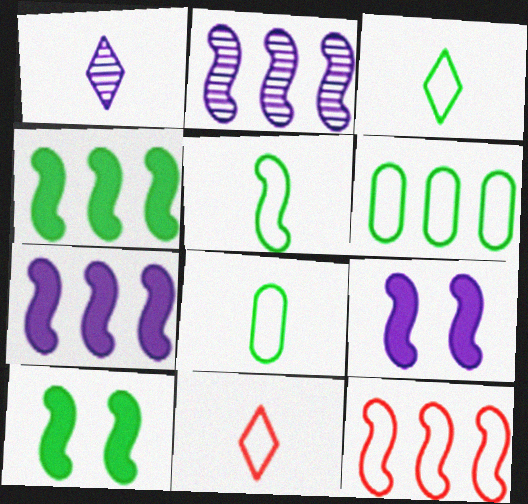[[2, 4, 12], 
[3, 5, 8]]